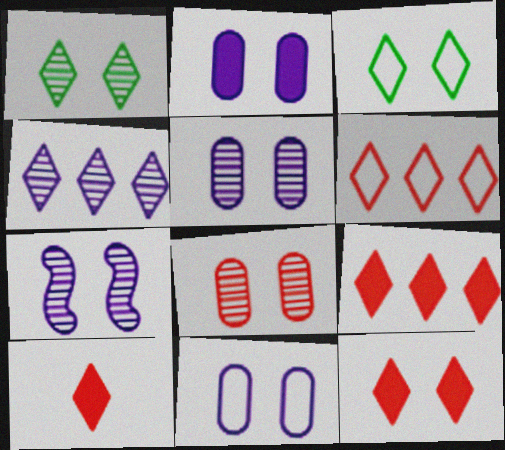[[1, 7, 8], 
[2, 5, 11], 
[3, 4, 10], 
[9, 10, 12]]